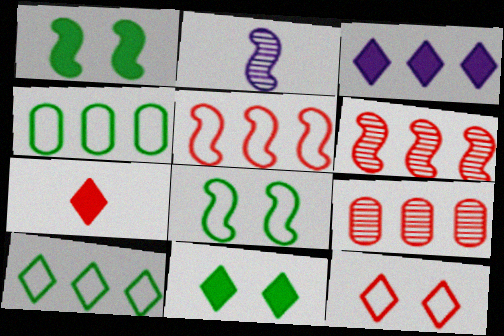[[1, 2, 5], 
[3, 4, 6], 
[3, 7, 11]]